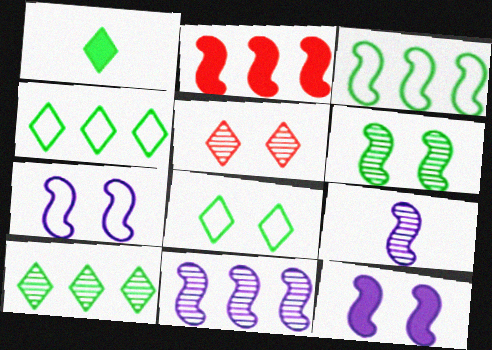[[1, 8, 10], 
[2, 3, 11]]